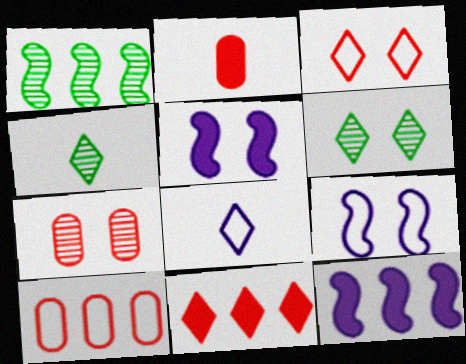[[2, 7, 10], 
[4, 5, 10], 
[6, 8, 11]]